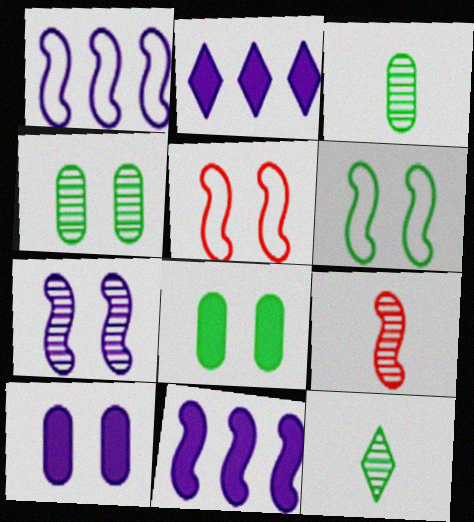[[2, 3, 5], 
[6, 9, 11]]